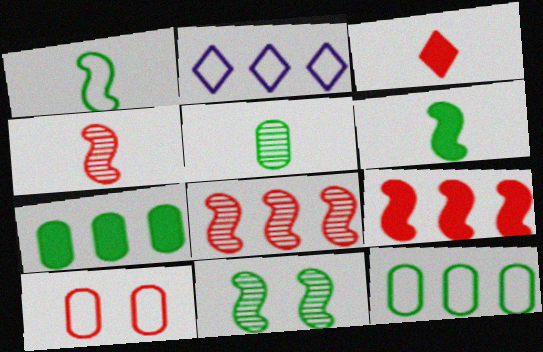[[1, 2, 10], 
[2, 7, 8], 
[3, 8, 10]]